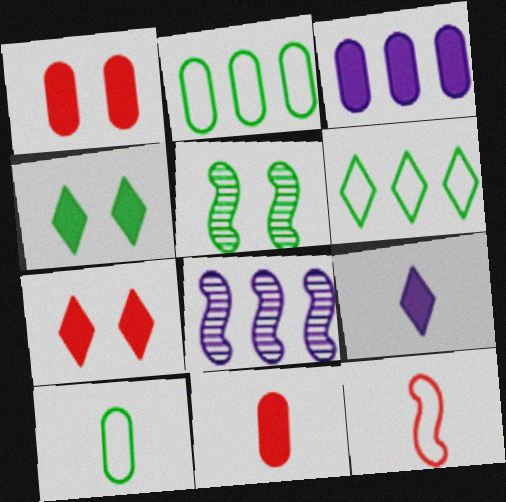[[7, 8, 10]]